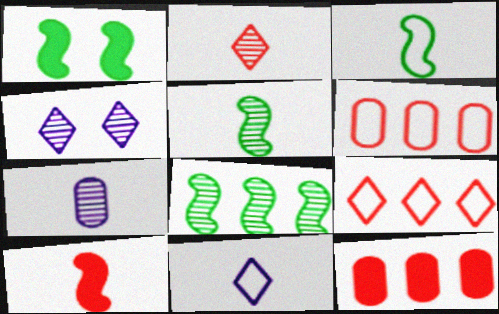[[1, 3, 8], 
[1, 7, 9], 
[2, 5, 7], 
[3, 4, 12]]